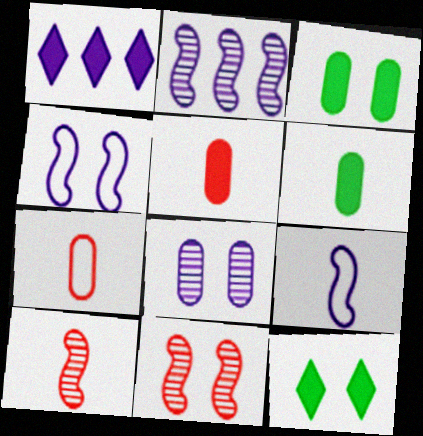[[1, 8, 9], 
[2, 7, 12]]